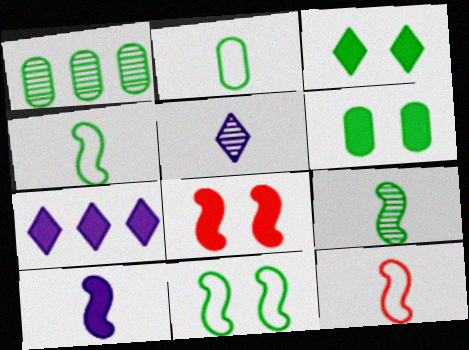[[1, 2, 6], 
[1, 3, 4], 
[9, 10, 12]]